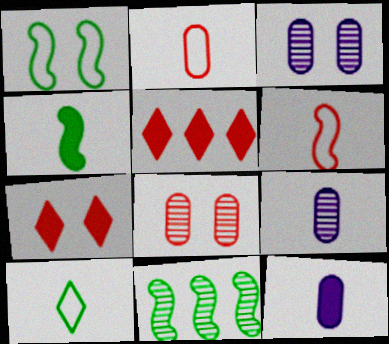[[1, 3, 7], 
[1, 4, 11], 
[1, 5, 9], 
[5, 6, 8]]